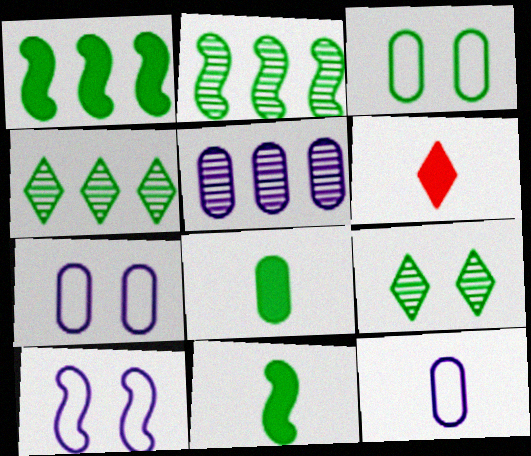[[2, 6, 7], 
[3, 4, 11]]